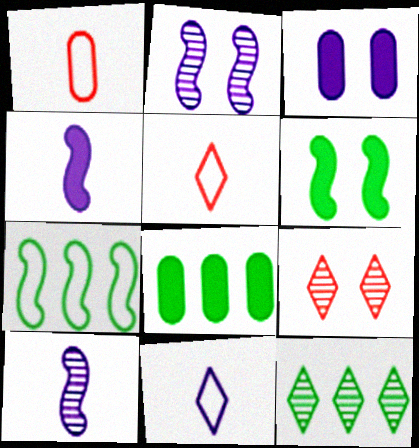[[2, 5, 8], 
[7, 8, 12]]